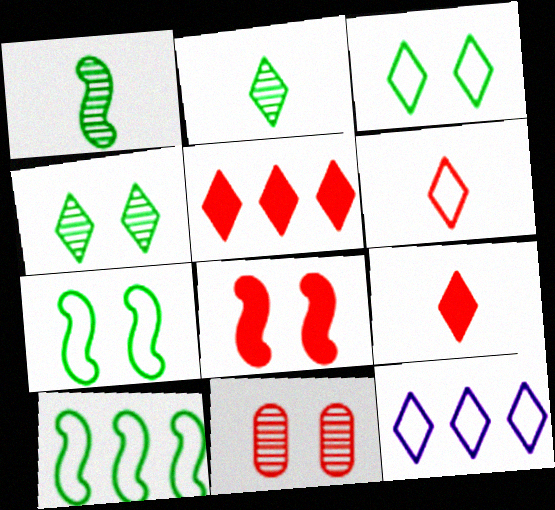[[3, 6, 12], 
[4, 9, 12]]